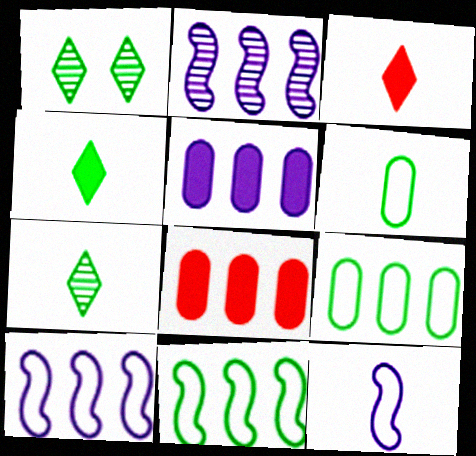[[1, 8, 12]]